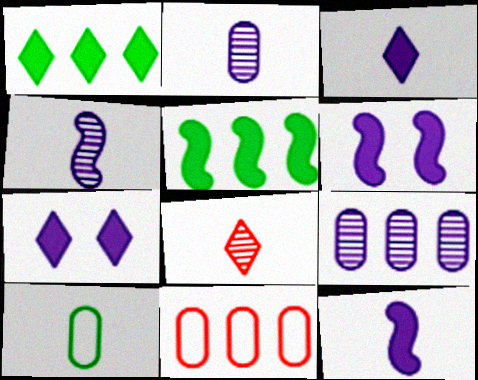[[8, 10, 12]]